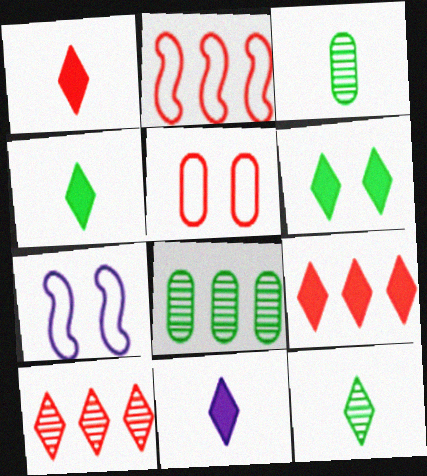[[1, 4, 11], 
[1, 7, 8], 
[3, 7, 9], 
[6, 9, 11]]